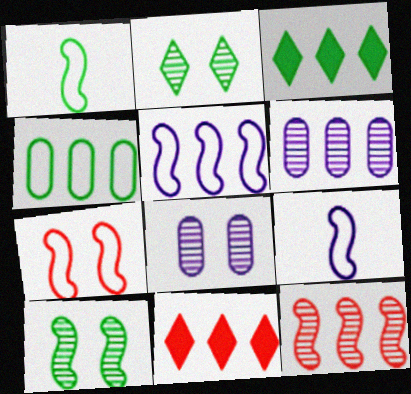[[1, 5, 7], 
[1, 8, 11]]